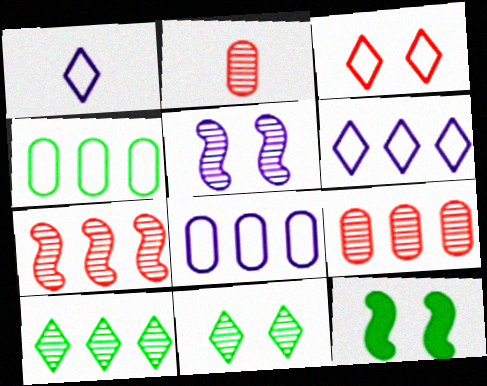[[1, 9, 12], 
[2, 5, 10], 
[2, 6, 12]]